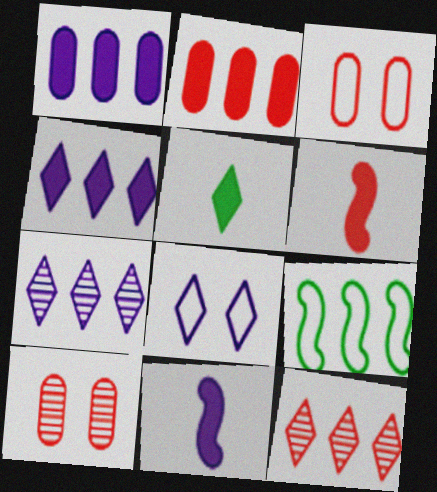[[1, 9, 12], 
[2, 7, 9], 
[3, 6, 12], 
[5, 8, 12]]